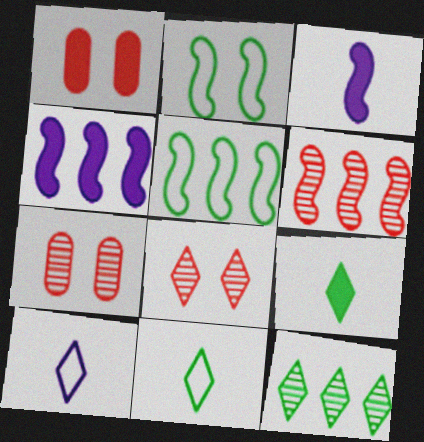[[1, 4, 9], 
[2, 3, 6], 
[4, 5, 6], 
[4, 7, 11]]